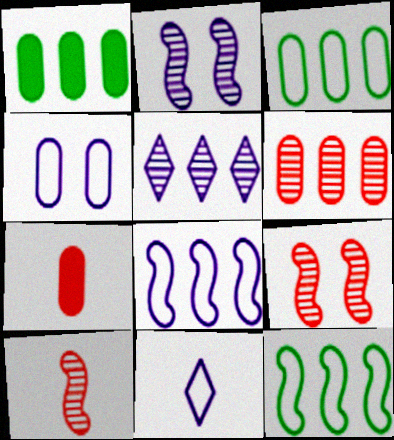[[1, 9, 11], 
[4, 8, 11]]